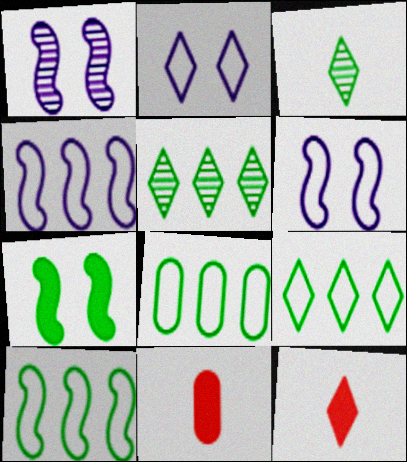[[1, 8, 12], 
[1, 9, 11], 
[2, 5, 12], 
[3, 7, 8], 
[5, 6, 11], 
[8, 9, 10]]